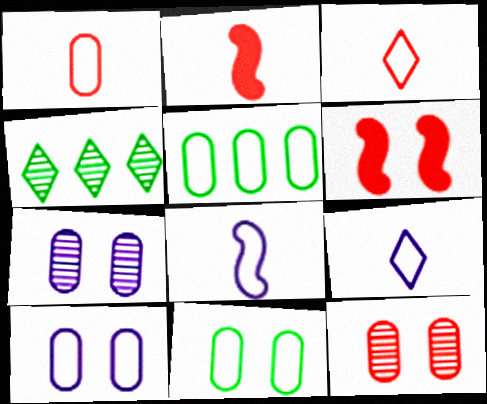[[1, 5, 10], 
[2, 4, 10]]